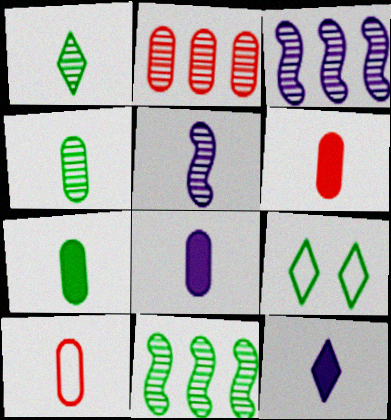[[3, 6, 9], 
[4, 8, 10], 
[6, 7, 8], 
[7, 9, 11]]